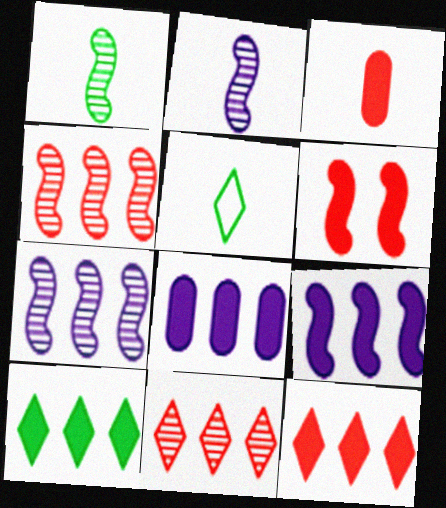[[2, 3, 5], 
[3, 6, 12]]